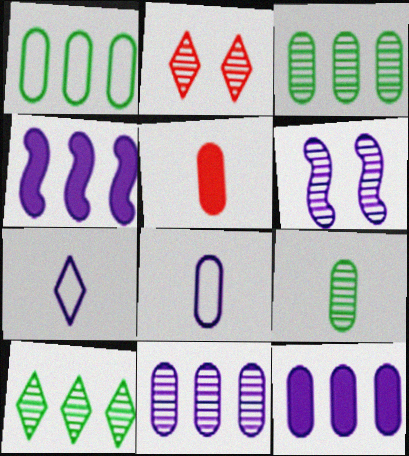[[5, 8, 9], 
[6, 7, 12]]